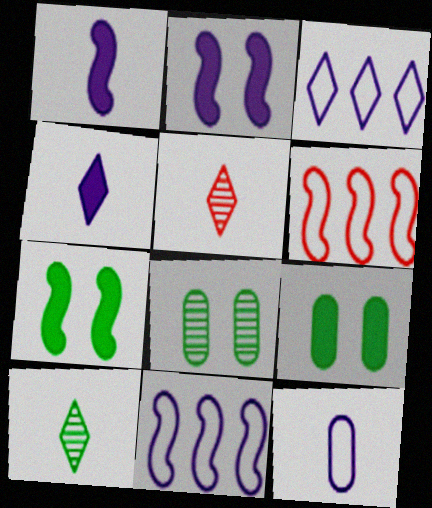[[4, 6, 8], 
[5, 9, 11]]